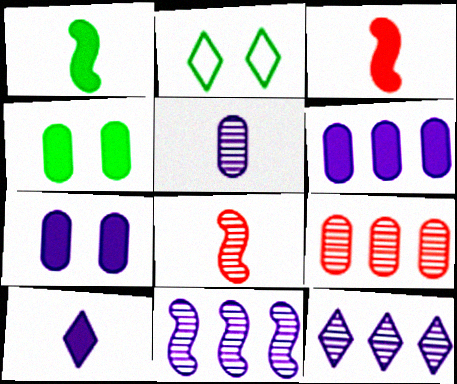[[2, 6, 8]]